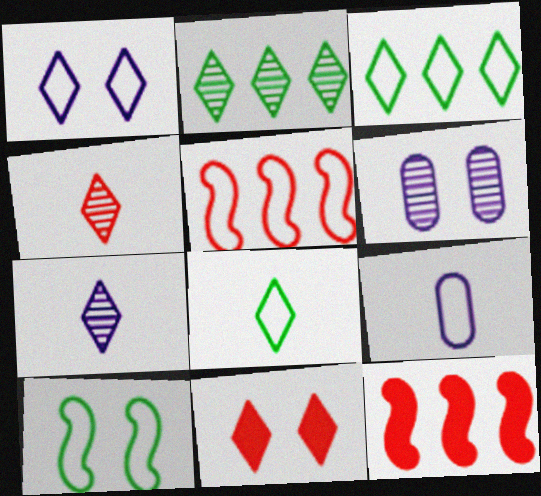[[3, 7, 11], 
[6, 8, 12], 
[6, 10, 11]]